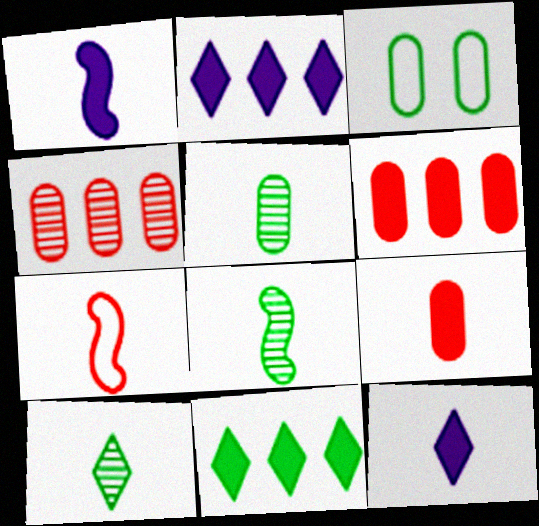[[1, 7, 8], 
[3, 8, 11], 
[5, 7, 12], 
[5, 8, 10]]